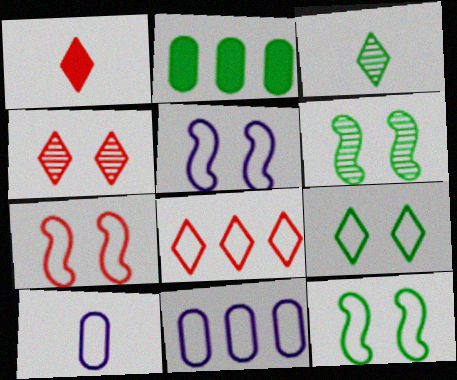[[1, 4, 8], 
[1, 6, 11], 
[2, 3, 12], 
[5, 7, 12], 
[8, 10, 12]]